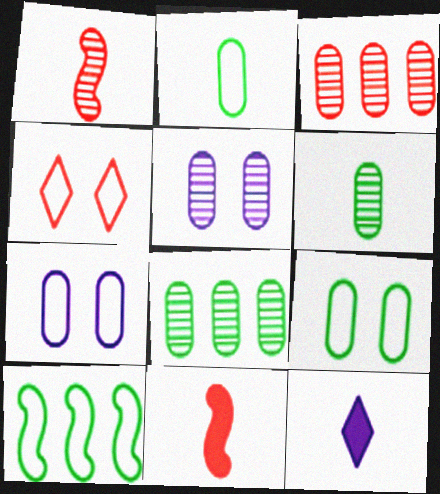[[1, 2, 12], 
[3, 4, 11], 
[3, 5, 6]]